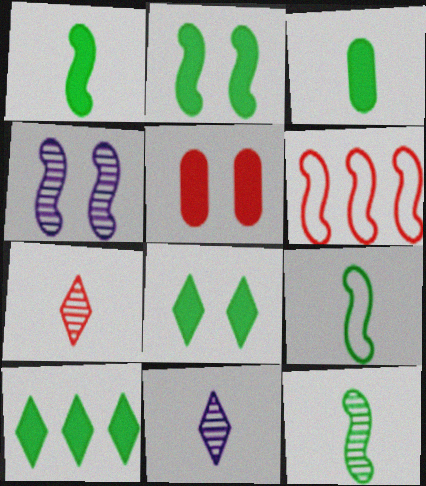[[1, 4, 6], 
[1, 9, 12], 
[2, 3, 10], 
[5, 6, 7]]